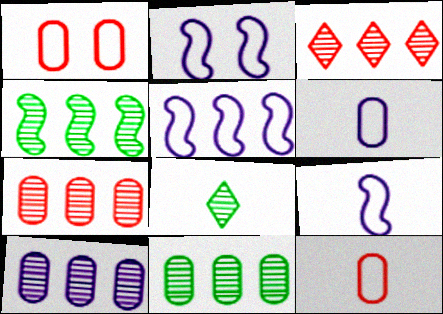[[2, 5, 9], 
[3, 4, 10], 
[7, 10, 11]]